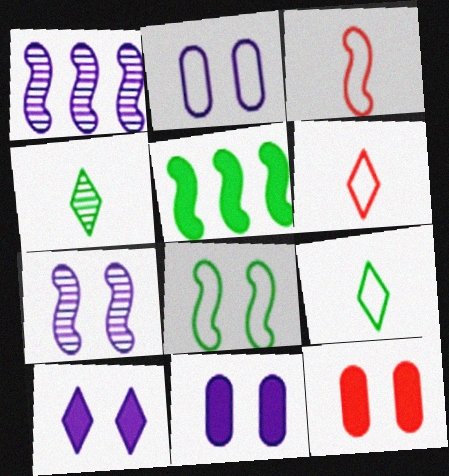[[1, 9, 12], 
[2, 7, 10], 
[3, 5, 7]]